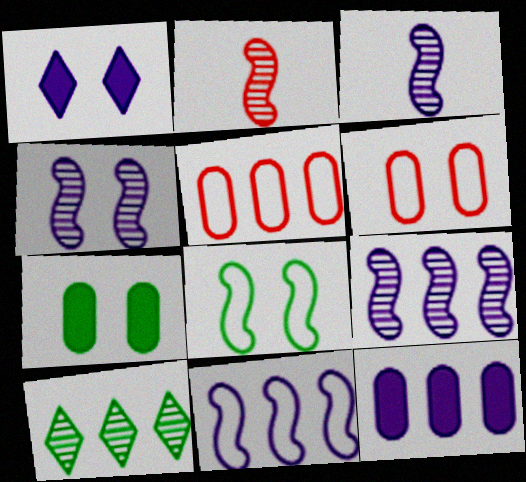[[3, 4, 9]]